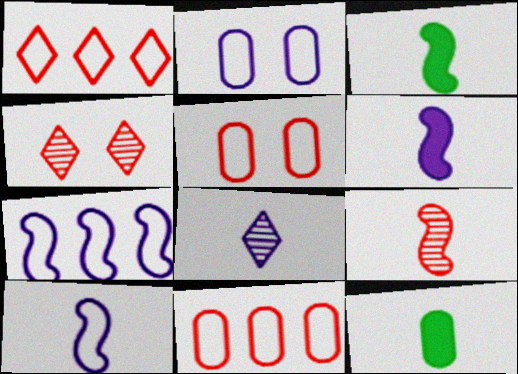[[3, 9, 10], 
[4, 7, 12]]